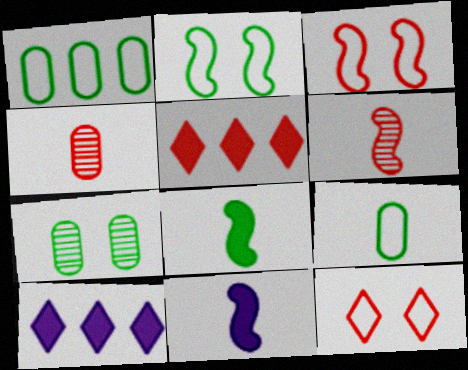[[2, 4, 10], 
[3, 4, 5]]